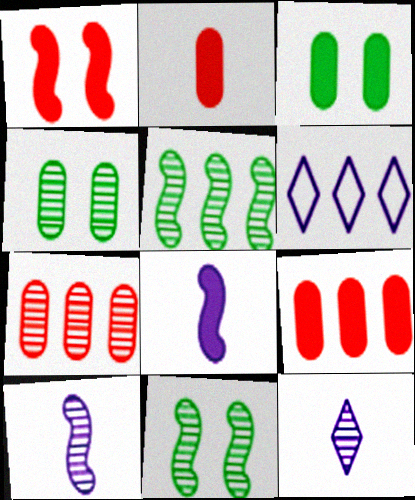[[2, 6, 11], 
[5, 6, 9], 
[7, 11, 12]]